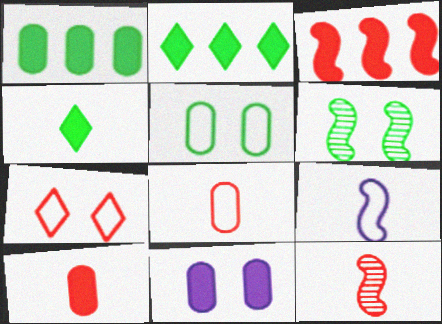[[1, 10, 11], 
[3, 4, 11], 
[3, 6, 9], 
[6, 7, 11]]